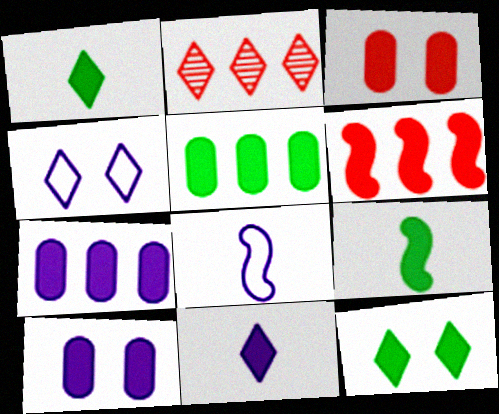[[1, 2, 4], 
[1, 6, 10], 
[5, 9, 12]]